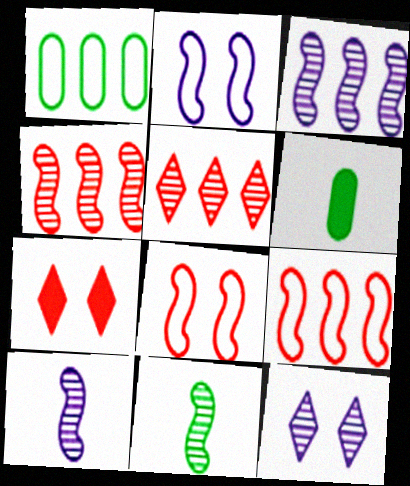[[1, 7, 10], 
[2, 5, 6], 
[6, 9, 12]]